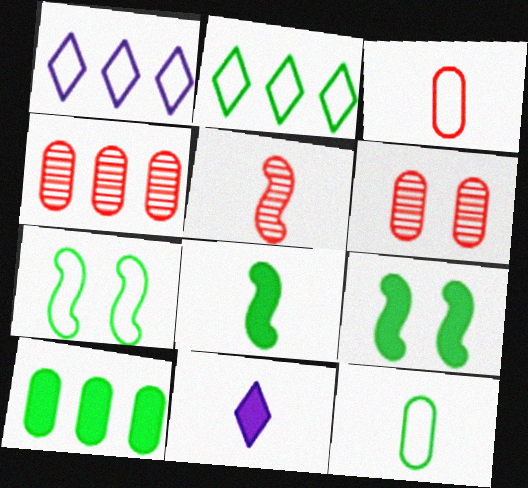[[1, 3, 7], 
[1, 6, 8], 
[2, 7, 12], 
[4, 7, 11], 
[5, 11, 12]]